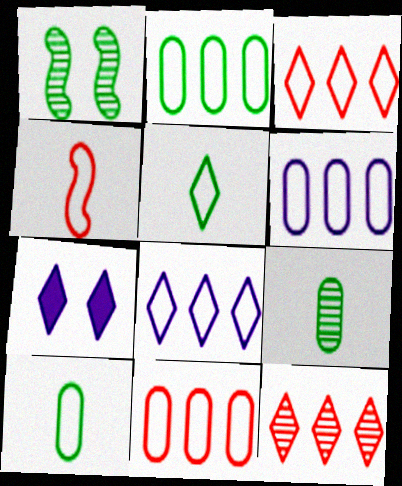[[2, 6, 11], 
[5, 7, 12]]